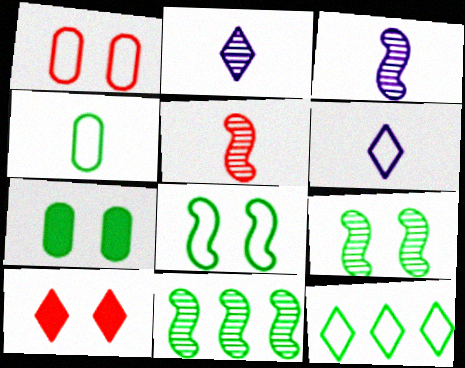[[2, 10, 12], 
[4, 8, 12]]